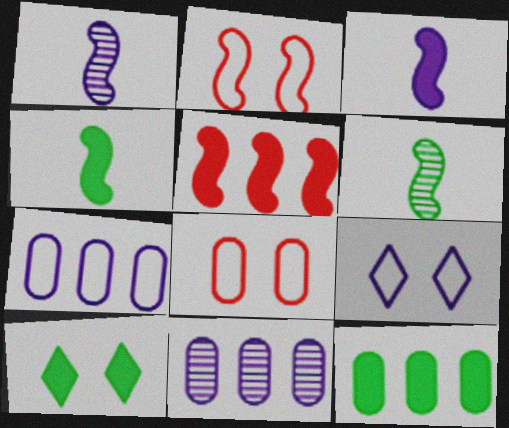[[3, 9, 11], 
[4, 10, 12]]